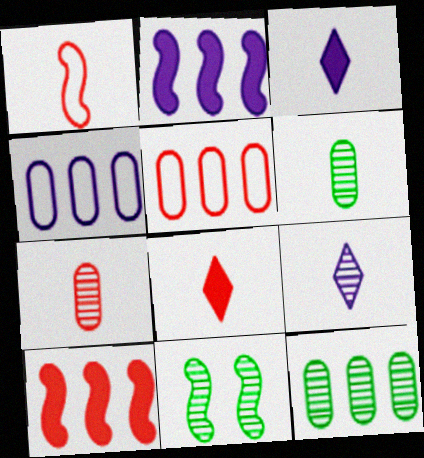[[1, 2, 11], 
[1, 3, 6], 
[1, 7, 8], 
[3, 5, 11], 
[4, 8, 11]]